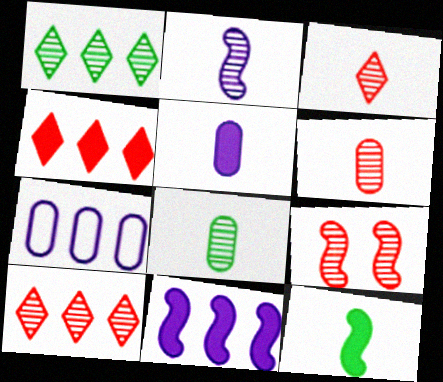[[2, 3, 8], 
[6, 9, 10]]